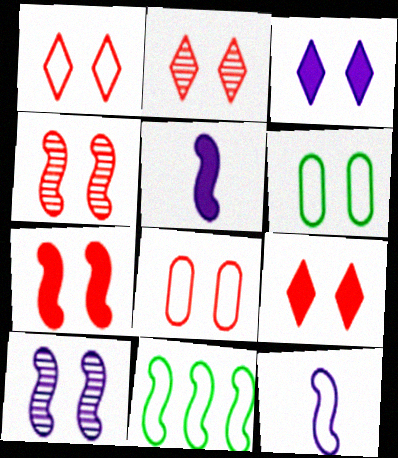[[1, 2, 9], 
[2, 7, 8], 
[3, 4, 6], 
[4, 5, 11], 
[4, 8, 9], 
[6, 9, 10]]